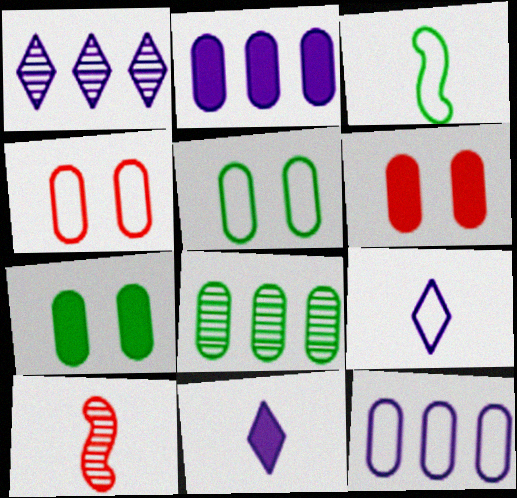[[1, 3, 6]]